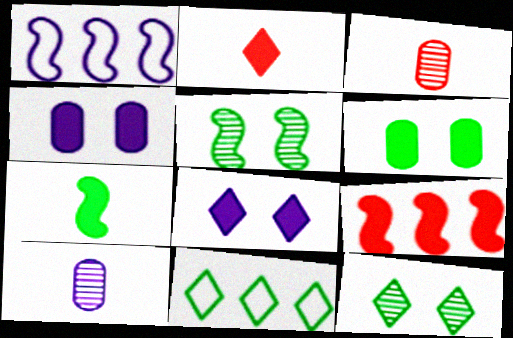[[1, 8, 10]]